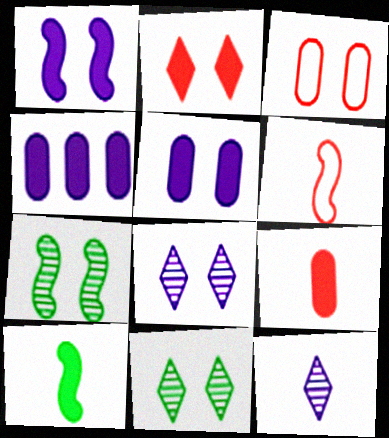[[1, 3, 11], 
[2, 4, 10], 
[4, 6, 11]]